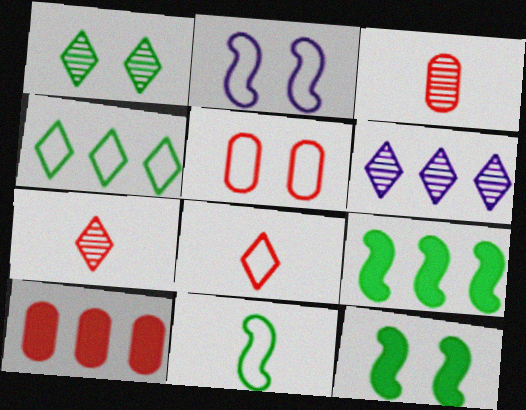[[1, 6, 7], 
[3, 5, 10]]